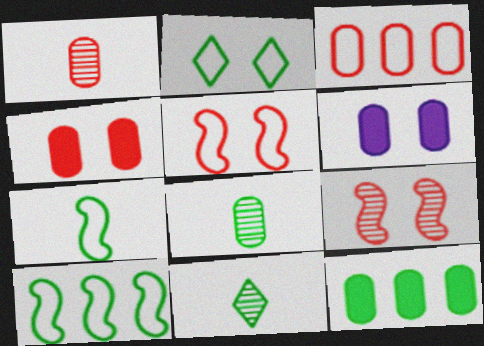[[1, 3, 4], 
[2, 6, 9], 
[3, 6, 8]]